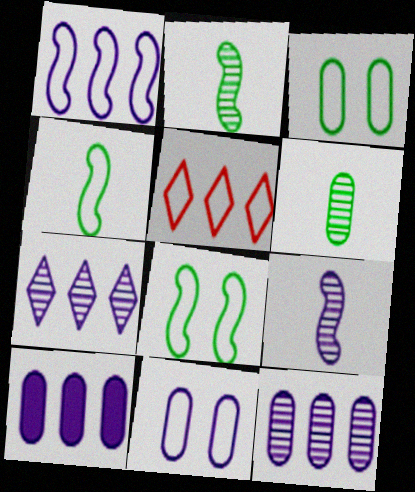[[1, 7, 10], 
[4, 5, 11]]